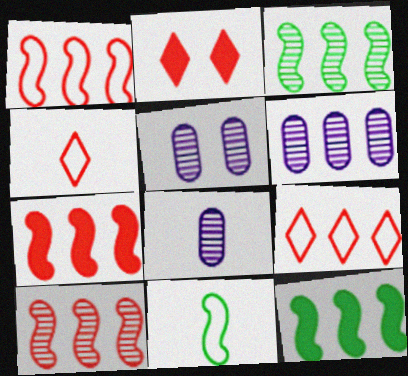[[1, 7, 10], 
[2, 6, 11], 
[4, 5, 12], 
[5, 6, 8], 
[6, 9, 12]]